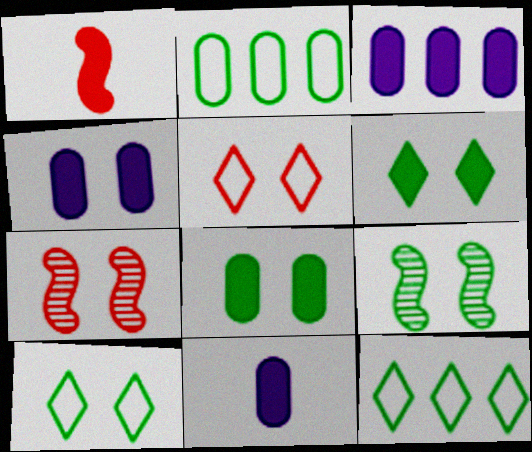[[1, 3, 6], 
[3, 4, 11], 
[4, 5, 9], 
[4, 7, 10], 
[7, 11, 12], 
[8, 9, 10]]